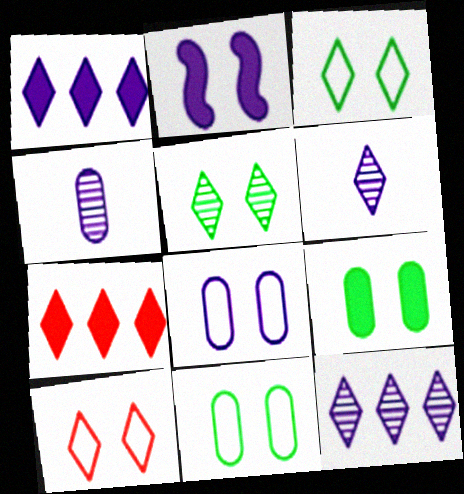[[3, 6, 7]]